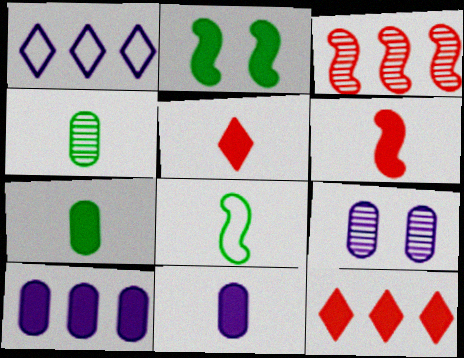[[2, 5, 10], 
[2, 11, 12], 
[8, 9, 12]]